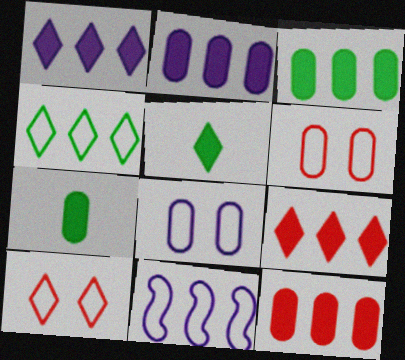[[2, 3, 12]]